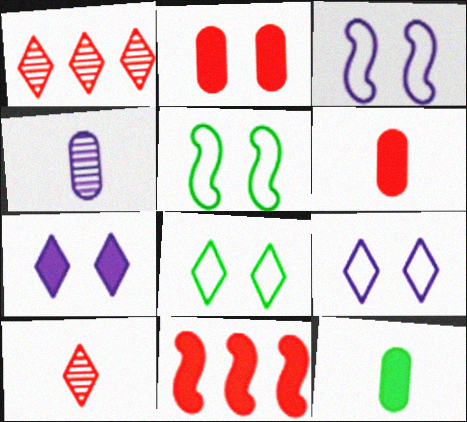[[1, 3, 12], 
[4, 8, 11], 
[7, 11, 12]]